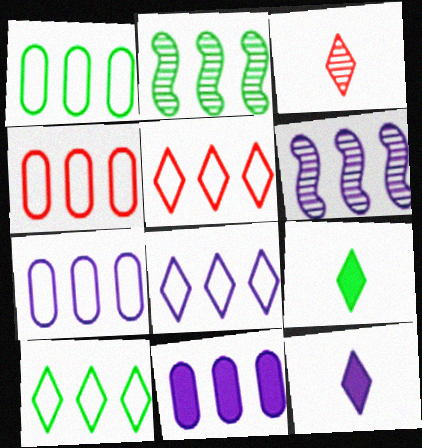[[1, 4, 7], 
[2, 5, 11], 
[5, 8, 10], 
[6, 8, 11]]